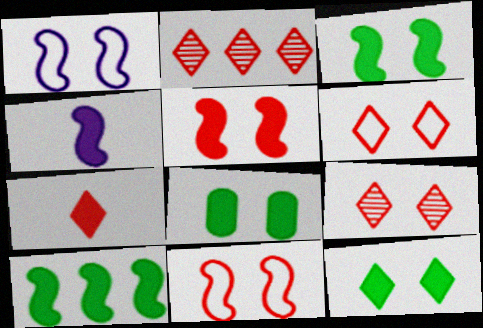[[1, 8, 9], 
[2, 6, 7], 
[3, 8, 12], 
[4, 5, 10]]